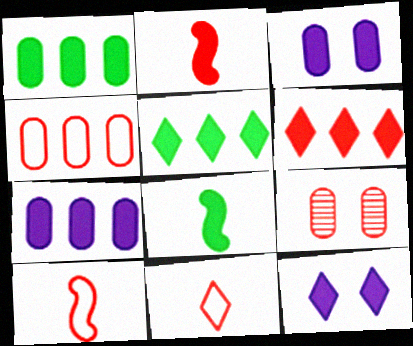[[1, 2, 12], 
[2, 3, 5], 
[3, 6, 8], 
[6, 9, 10]]